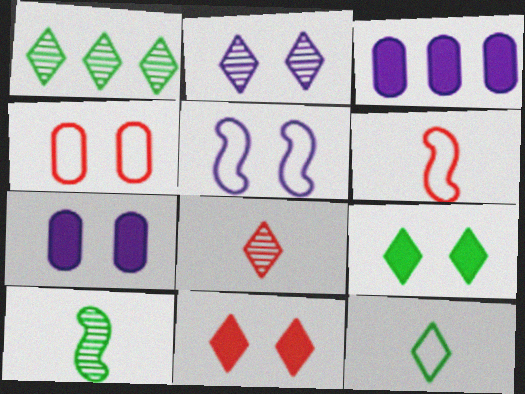[[1, 2, 8], 
[1, 6, 7], 
[1, 9, 12], 
[2, 5, 7]]